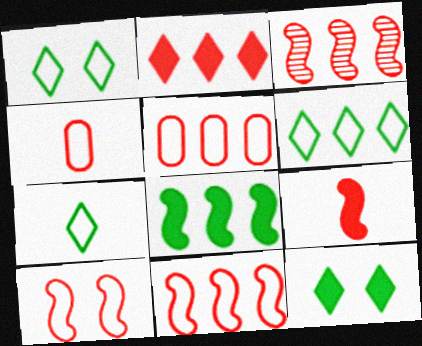[[1, 6, 7], 
[2, 3, 5], 
[3, 9, 10]]